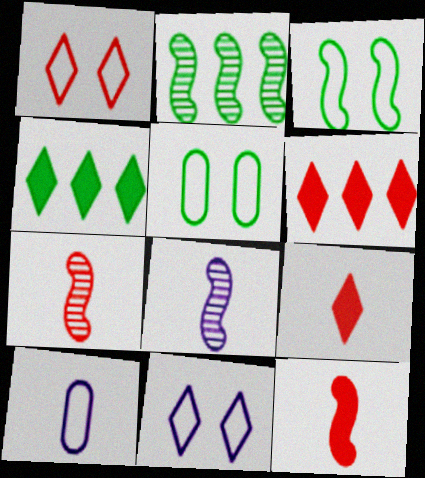[[5, 6, 8]]